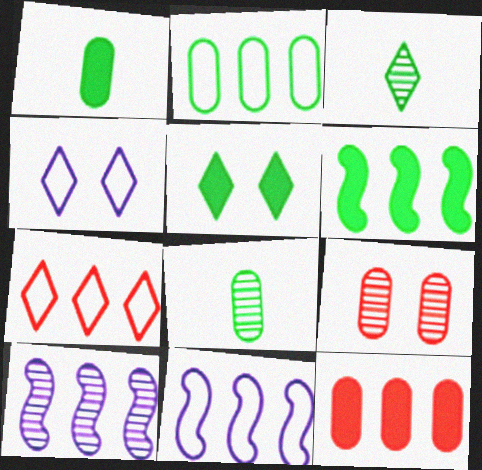[[1, 5, 6], 
[2, 7, 11], 
[3, 9, 10]]